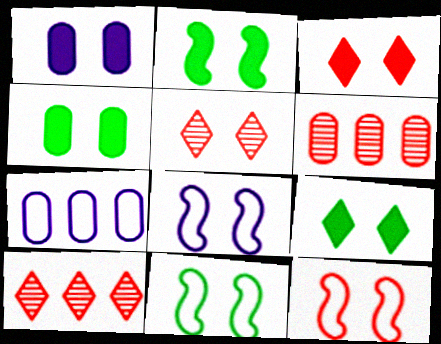[[1, 2, 3], 
[1, 5, 11], 
[2, 4, 9], 
[4, 5, 8], 
[8, 11, 12]]